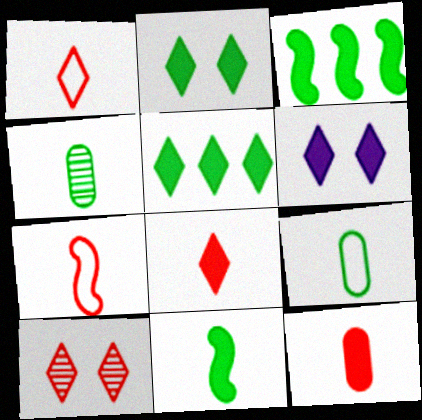[[3, 6, 12], 
[5, 6, 8]]